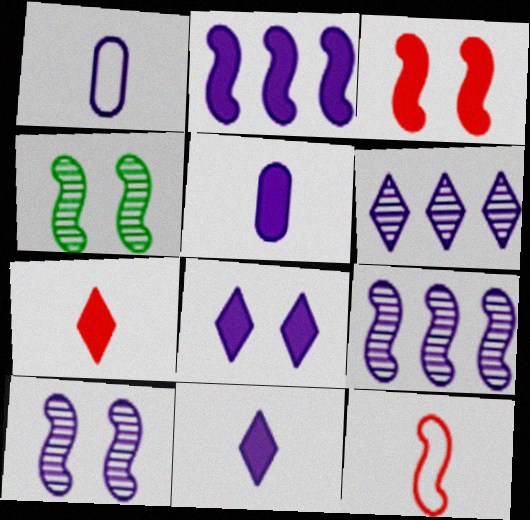[[1, 8, 9], 
[2, 4, 12], 
[2, 5, 8]]